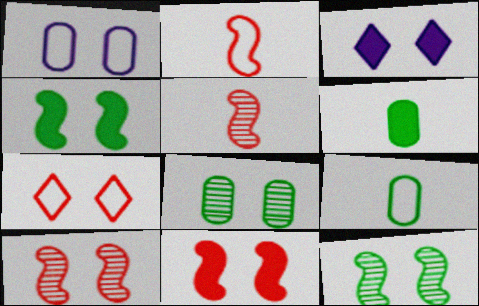[]